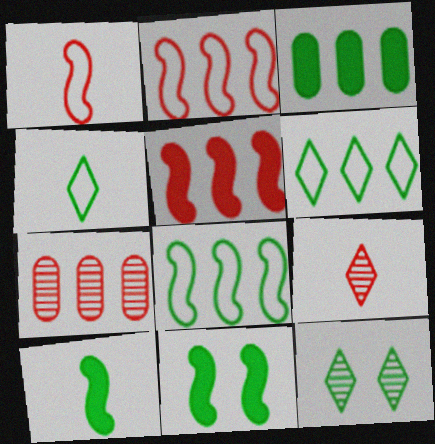[]